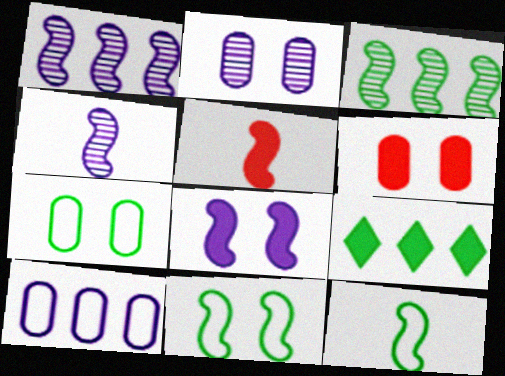[[1, 5, 11], 
[2, 6, 7], 
[4, 5, 12]]